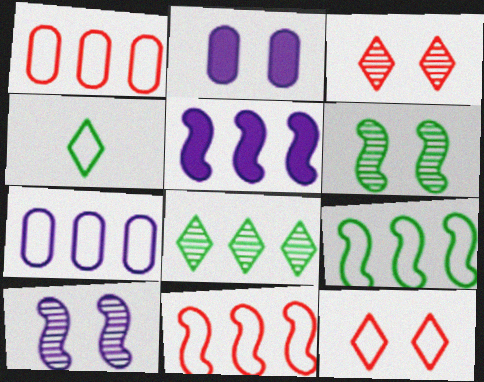[[1, 5, 8], 
[2, 6, 12]]